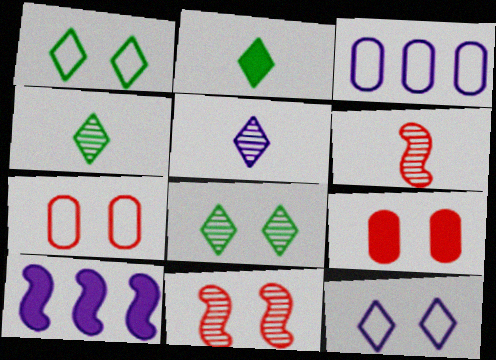[[2, 3, 11], 
[2, 9, 10], 
[4, 7, 10]]